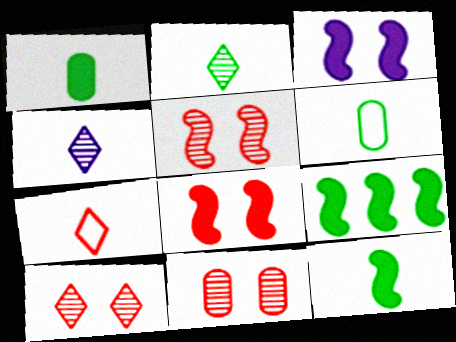[[2, 6, 12], 
[5, 10, 11]]